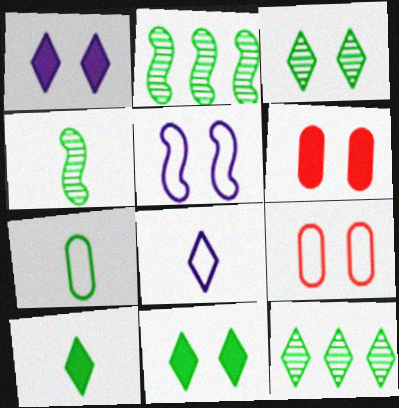[[2, 6, 8], 
[2, 7, 11], 
[3, 5, 6], 
[4, 7, 10]]